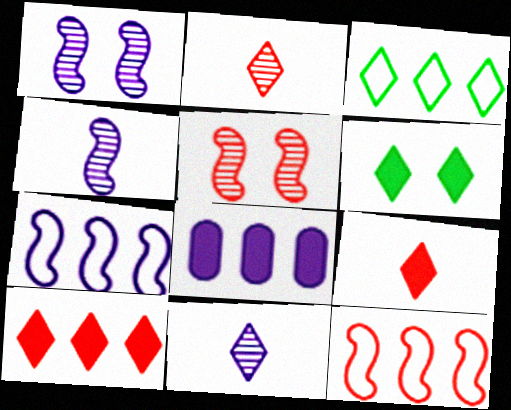[]